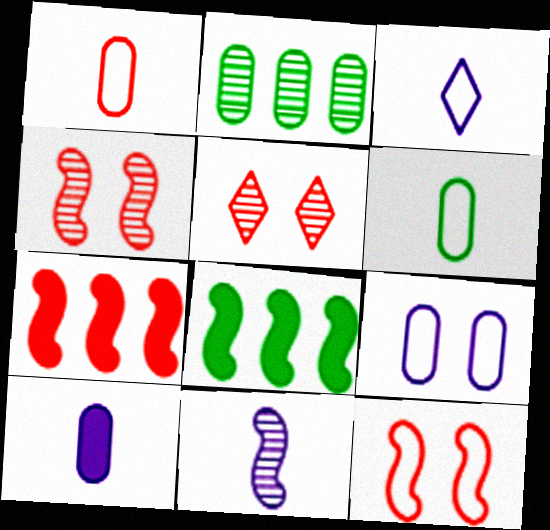[[1, 5, 7], 
[2, 5, 11], 
[3, 10, 11], 
[8, 11, 12]]